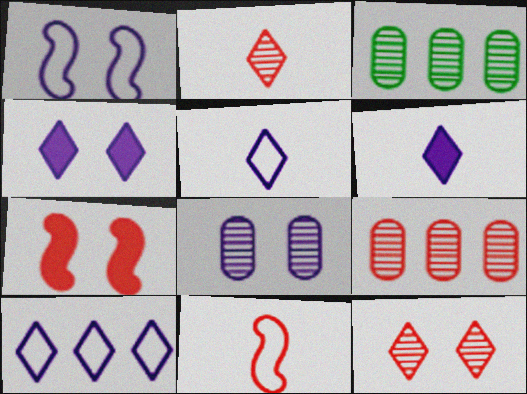[[1, 4, 8], 
[3, 4, 11], 
[3, 5, 7]]